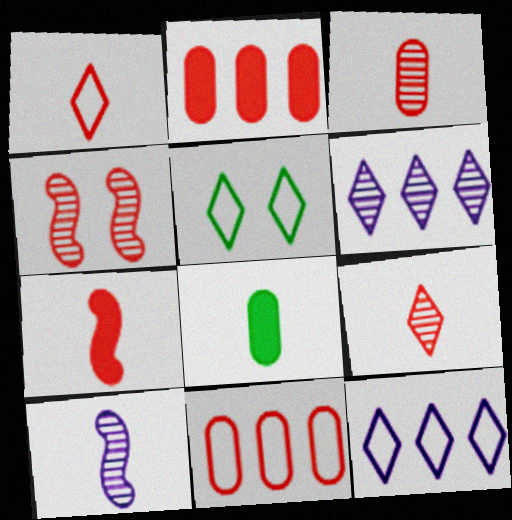[[1, 2, 4], 
[1, 3, 7], 
[1, 5, 12], 
[1, 8, 10], 
[2, 5, 10], 
[4, 8, 12]]